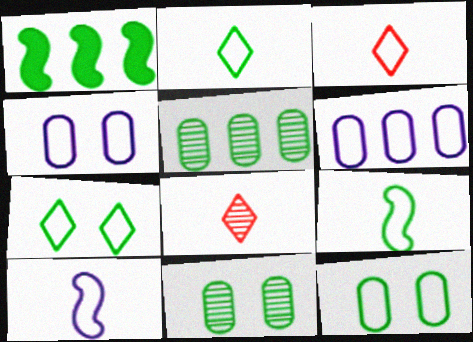[[1, 2, 11], 
[1, 4, 8]]